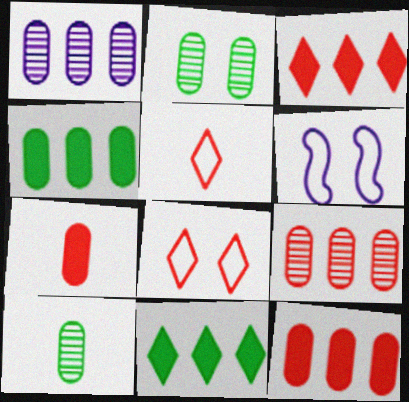[[3, 6, 10]]